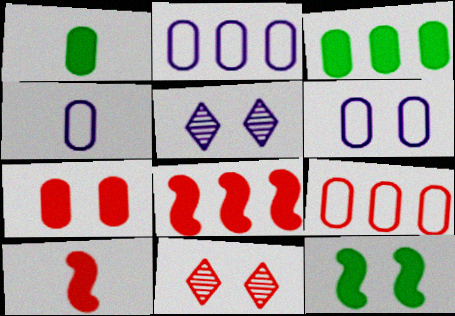[[2, 4, 6], 
[6, 11, 12], 
[9, 10, 11]]